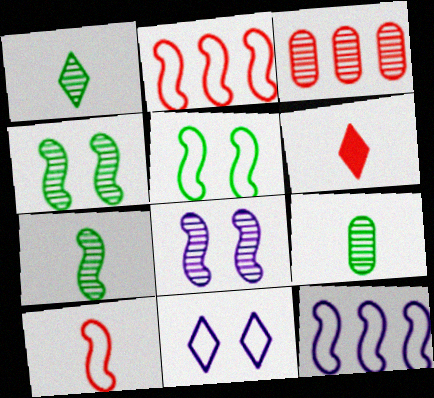[[1, 3, 8], 
[1, 7, 9], 
[5, 10, 12]]